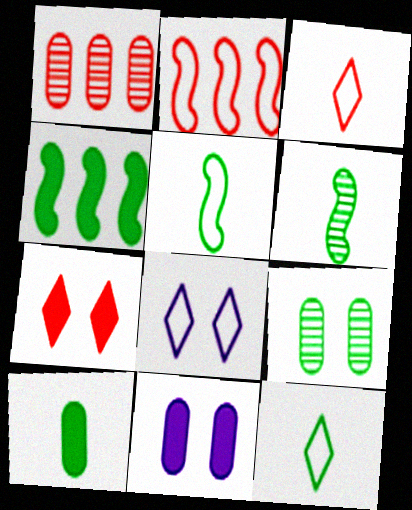[[4, 9, 12], 
[6, 10, 12]]